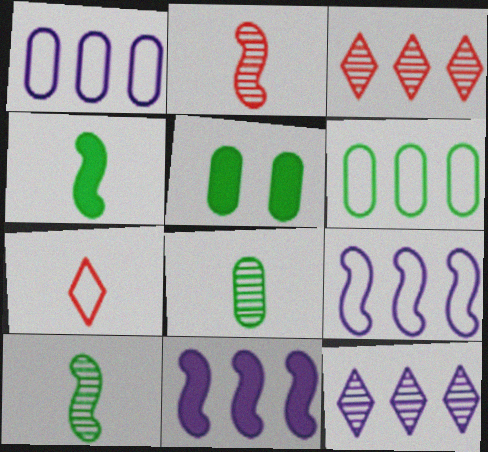[[1, 11, 12], 
[3, 6, 11], 
[5, 6, 8]]